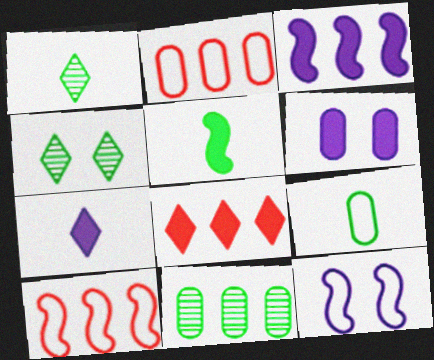[[1, 5, 9], 
[1, 6, 10], 
[3, 6, 7], 
[5, 6, 8]]